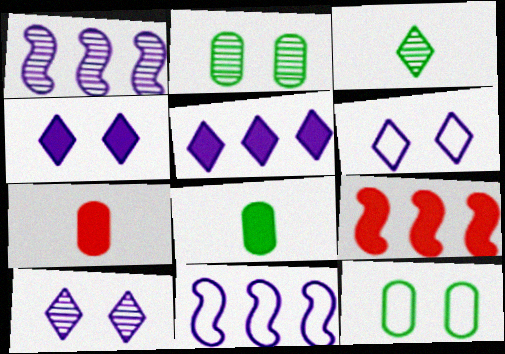[[4, 6, 10], 
[4, 8, 9]]